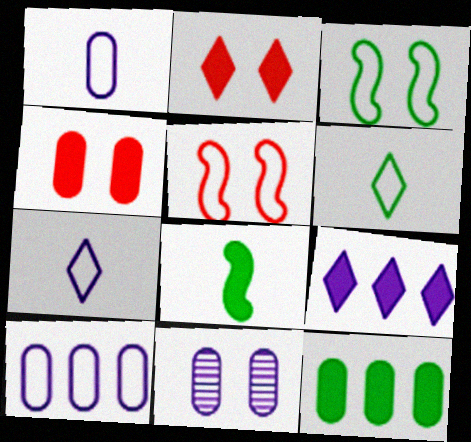[[2, 3, 11], 
[4, 8, 9], 
[5, 6, 10]]